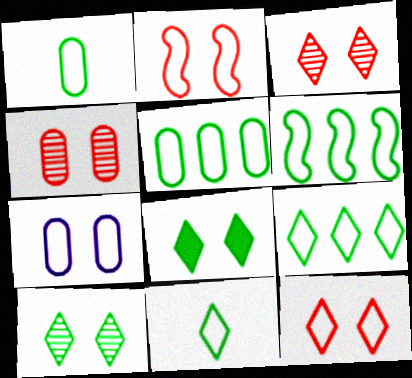[[5, 6, 9]]